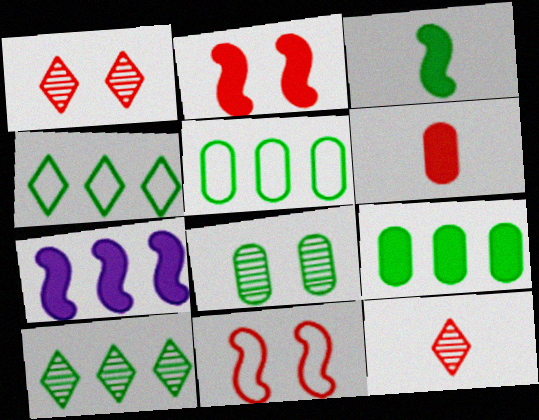[[2, 3, 7], 
[3, 4, 8]]